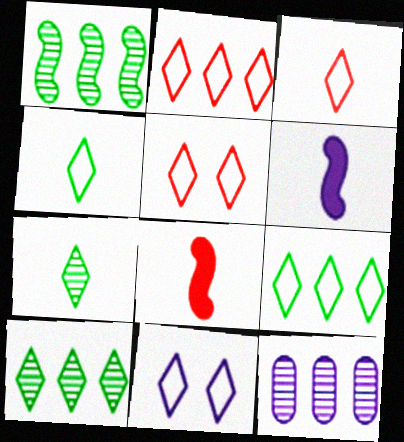[[2, 3, 5], 
[2, 4, 11], 
[3, 9, 11], 
[6, 11, 12]]